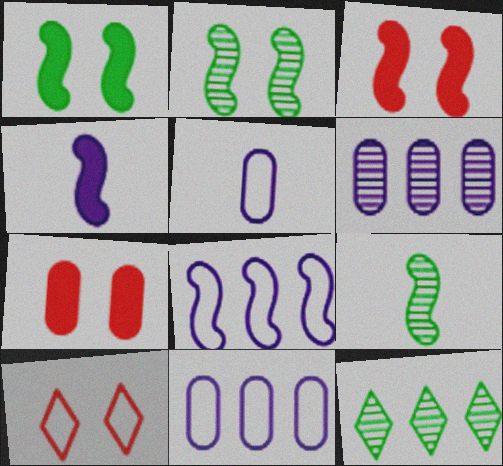[[3, 5, 12], 
[3, 8, 9]]